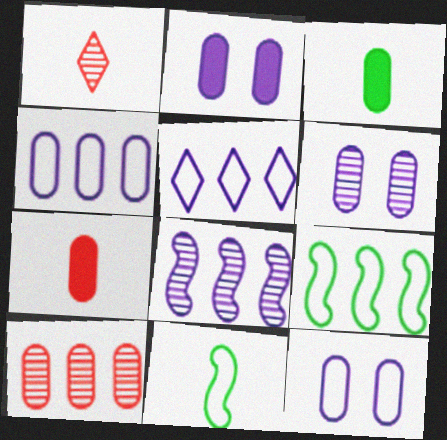[[1, 2, 9], 
[2, 6, 12], 
[3, 10, 12]]